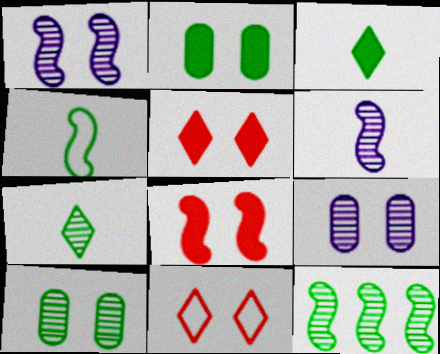[[1, 2, 11], 
[7, 10, 12]]